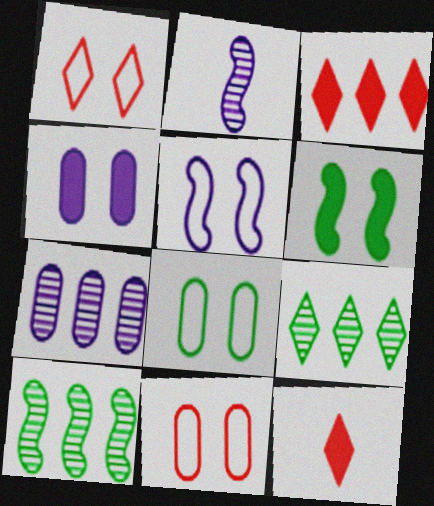[[1, 5, 8], 
[2, 3, 8]]